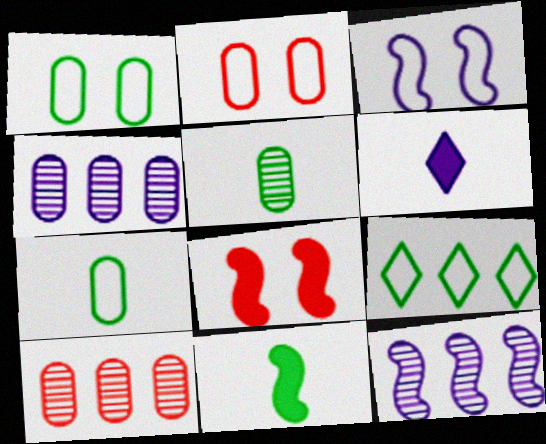[[3, 4, 6]]